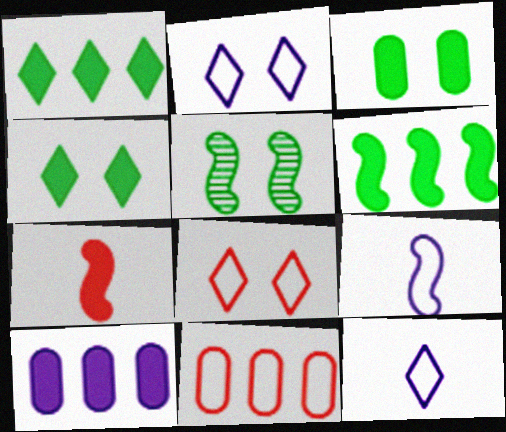[[4, 7, 10]]